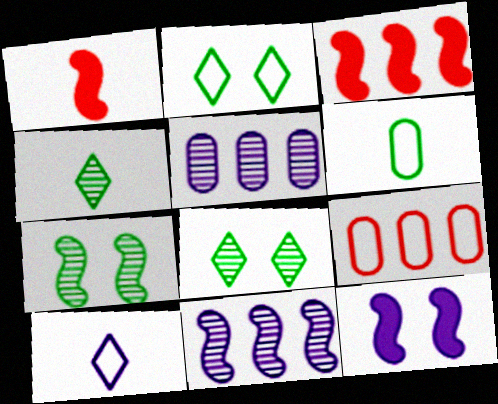[[1, 2, 5], 
[4, 9, 12], 
[5, 10, 12]]